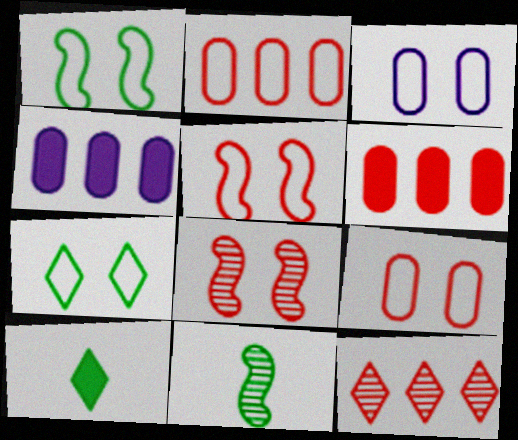[[3, 5, 7]]